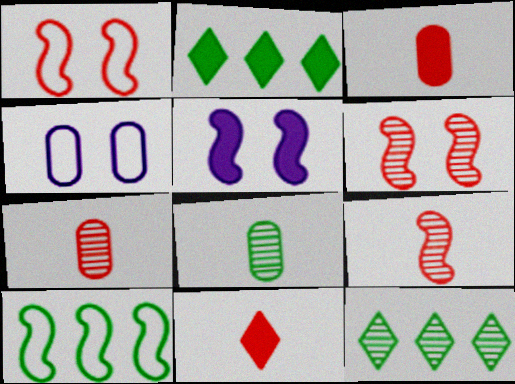[[2, 3, 5], 
[2, 4, 9], 
[5, 9, 10]]